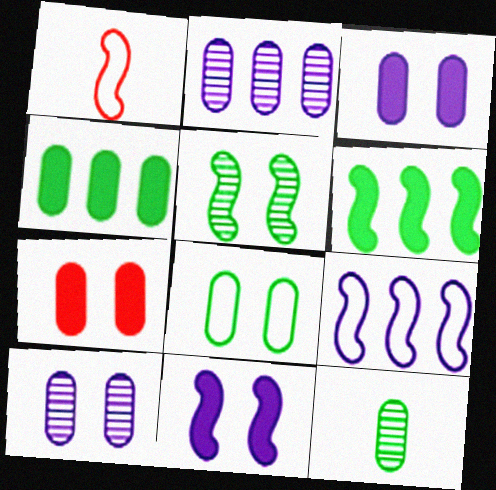[[4, 8, 12], 
[7, 8, 10]]